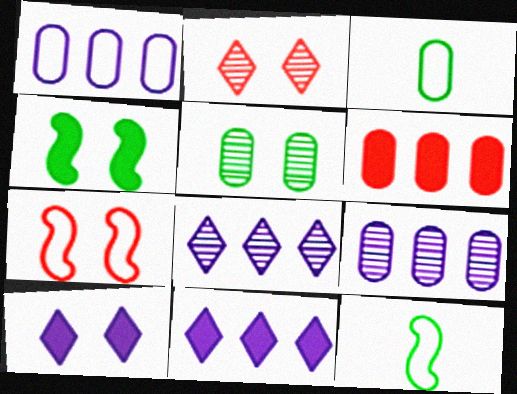[[5, 7, 10]]